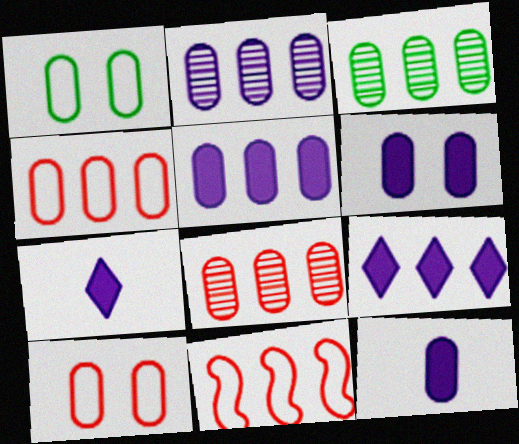[[1, 8, 12], 
[2, 3, 8], 
[3, 4, 5], 
[3, 9, 11], 
[3, 10, 12], 
[5, 6, 12]]